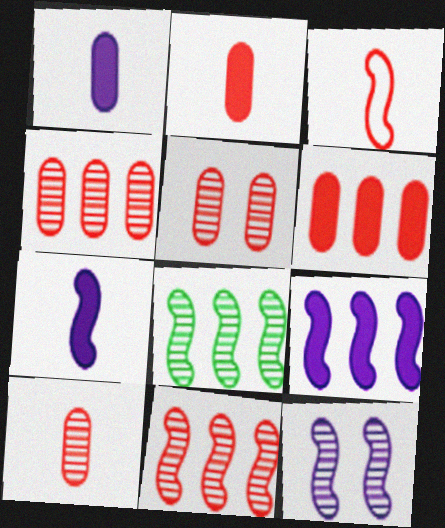[[4, 5, 10]]